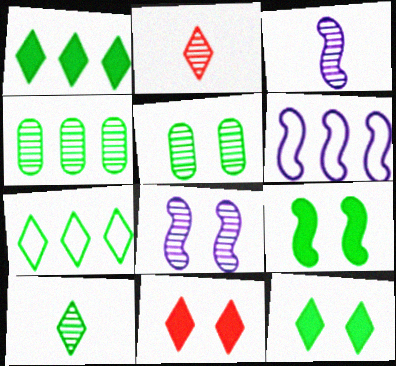[[2, 4, 8], 
[7, 10, 12]]